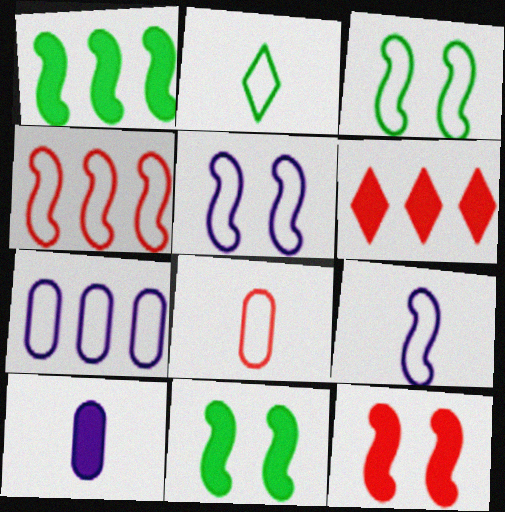[[2, 8, 9], 
[3, 4, 9], 
[6, 10, 11]]